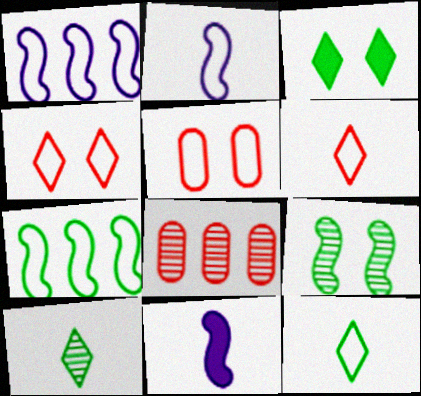[[1, 5, 12], 
[2, 3, 8]]